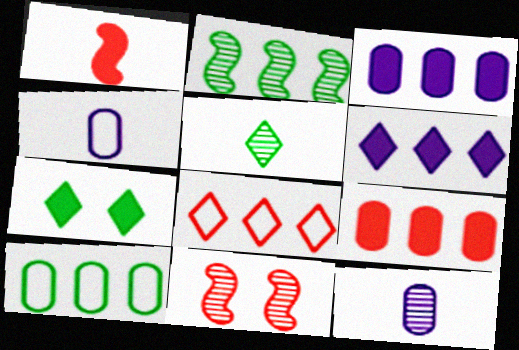[[1, 3, 7], 
[1, 4, 5], 
[2, 3, 8]]